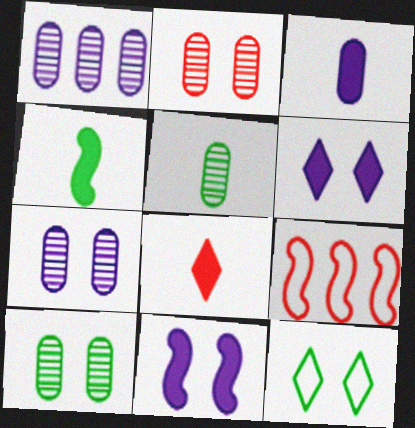[[1, 2, 5], 
[2, 7, 10], 
[2, 8, 9], 
[2, 11, 12], 
[3, 4, 8], 
[5, 6, 9]]